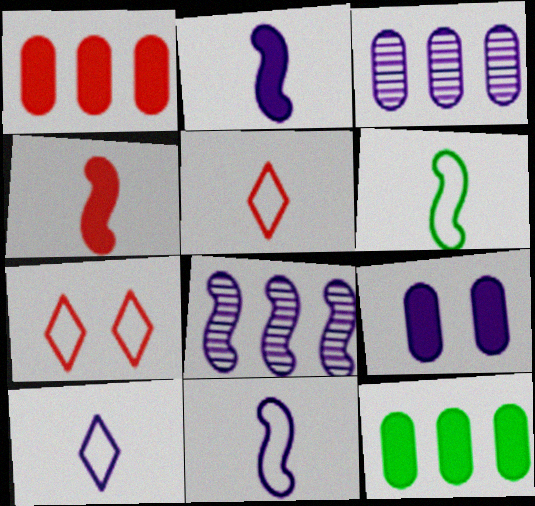[[8, 9, 10]]